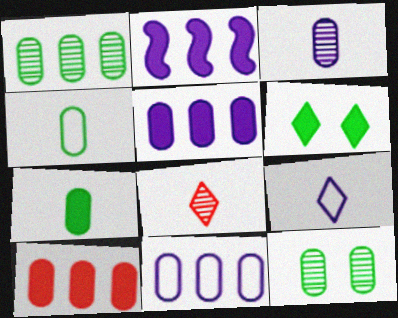[[1, 10, 11]]